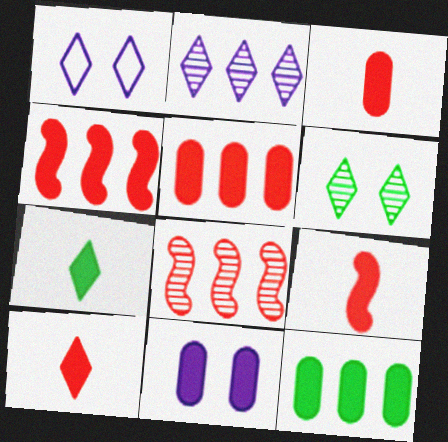[[3, 9, 10], 
[3, 11, 12], 
[4, 7, 11]]